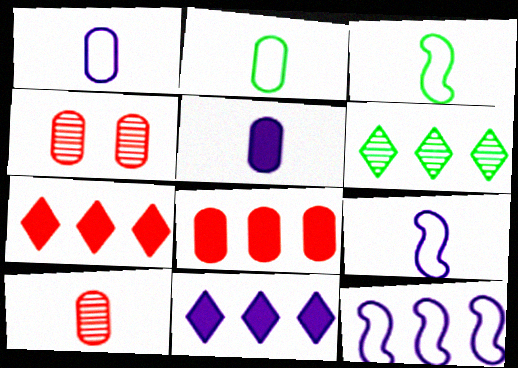[[2, 5, 10], 
[3, 4, 11], 
[6, 8, 12]]